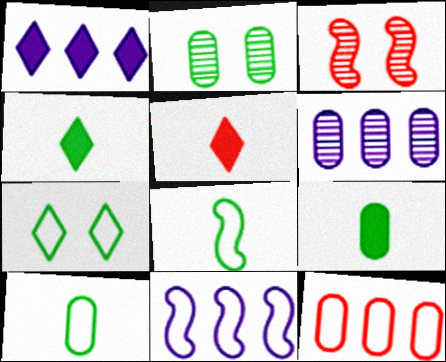[[1, 3, 10], 
[1, 6, 11], 
[2, 5, 11], 
[3, 5, 12]]